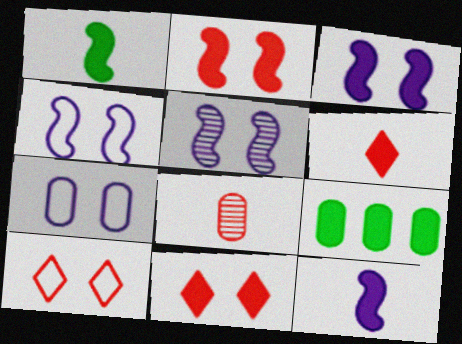[[3, 4, 5], 
[3, 6, 9], 
[7, 8, 9], 
[9, 11, 12]]